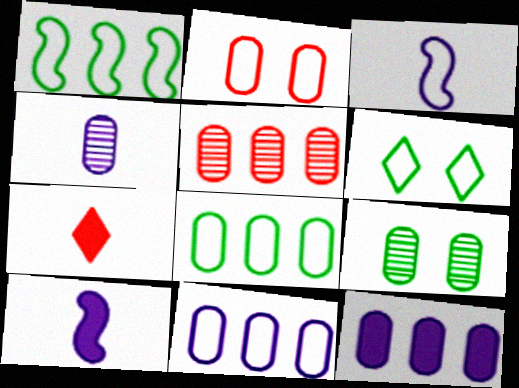[[4, 5, 9], 
[5, 6, 10], 
[5, 8, 12]]